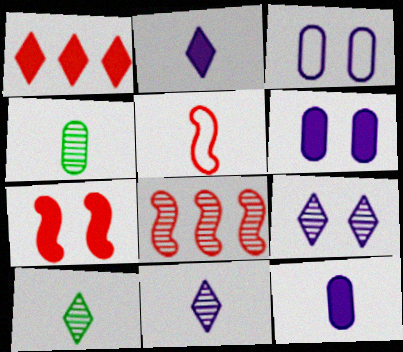[[2, 4, 5], 
[4, 8, 9], 
[5, 7, 8], 
[5, 10, 12]]